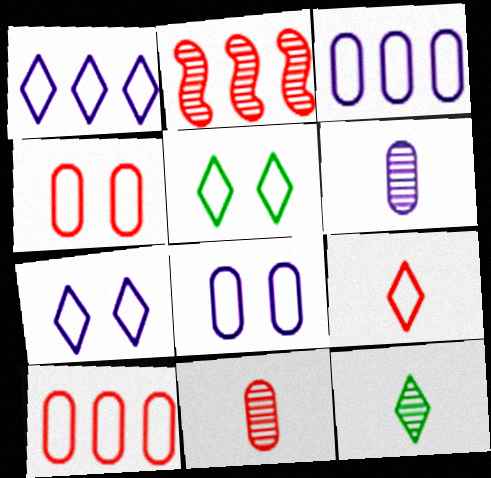[[1, 5, 9]]